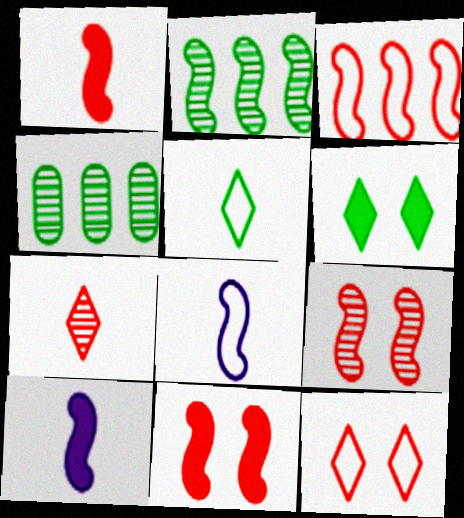[[1, 3, 9], 
[2, 8, 11], 
[4, 10, 12]]